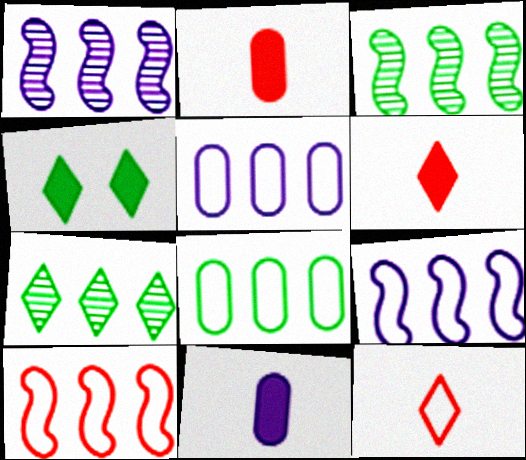[]